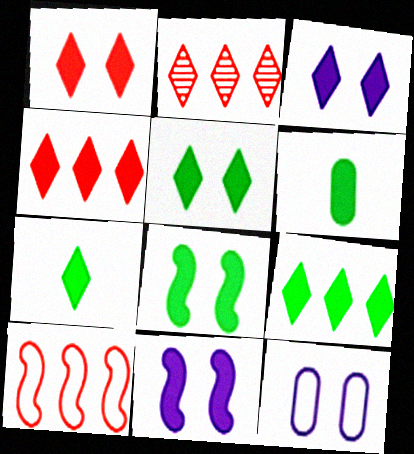[[1, 3, 5], 
[3, 4, 7], 
[4, 6, 11], 
[5, 7, 9], 
[6, 8, 9]]